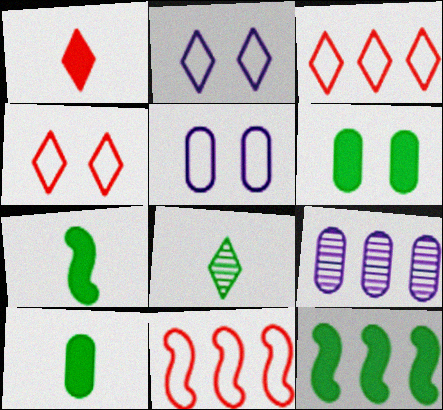[[3, 9, 12], 
[4, 7, 9]]